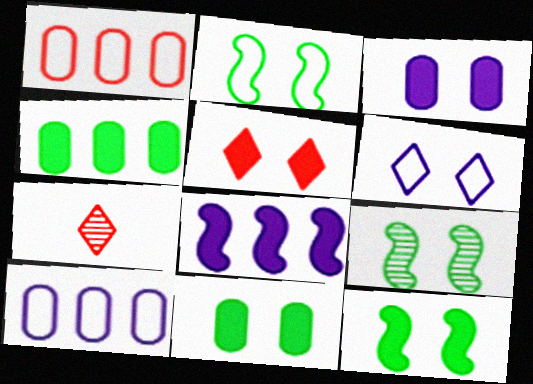[[2, 9, 12], 
[3, 5, 12], 
[7, 10, 12]]